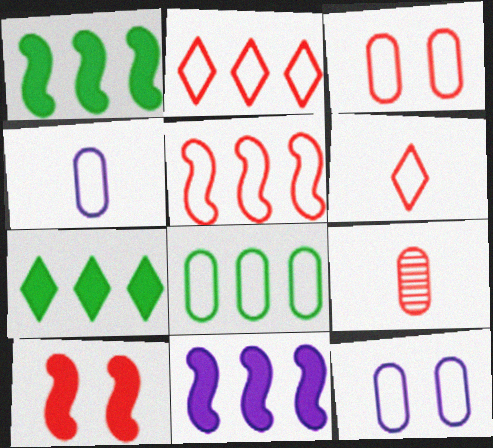[[2, 9, 10], 
[3, 4, 8], 
[3, 5, 6]]